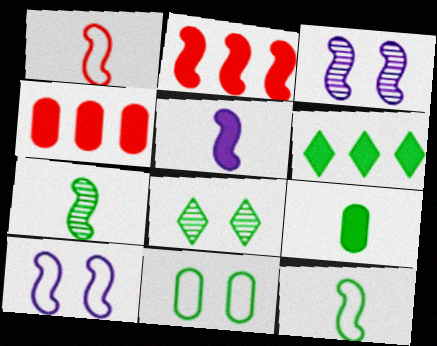[[1, 5, 7], 
[2, 3, 12], 
[2, 7, 10], 
[6, 7, 11]]